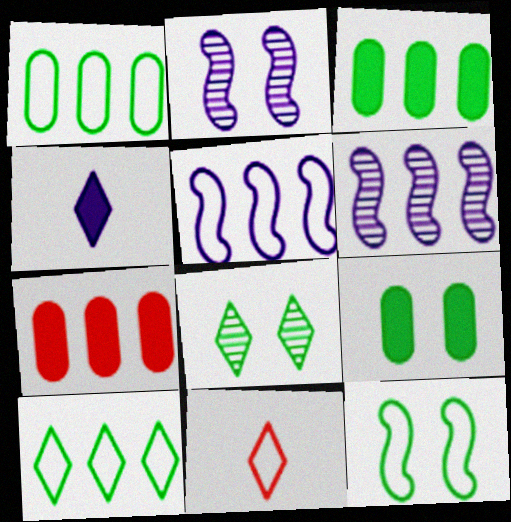[[2, 3, 11], 
[6, 7, 10], 
[6, 9, 11], 
[8, 9, 12]]